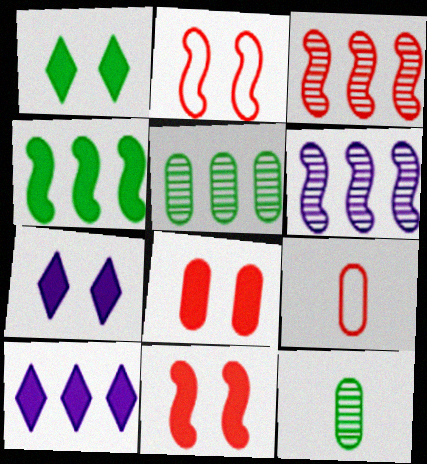[[1, 6, 9], 
[2, 10, 12]]